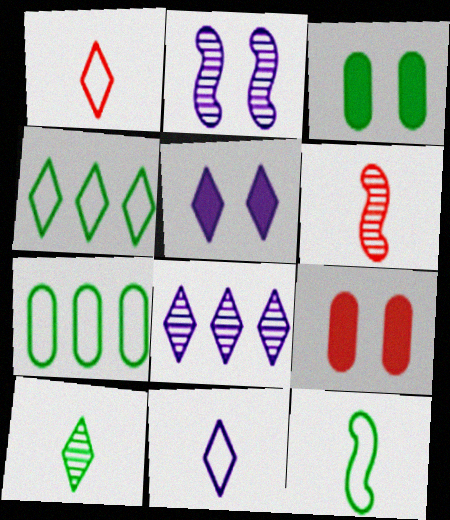[[5, 6, 7], 
[5, 8, 11], 
[8, 9, 12]]